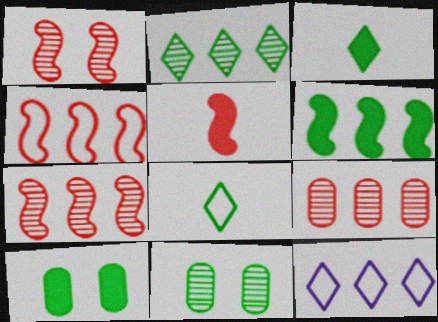[[1, 4, 5], 
[3, 6, 10], 
[5, 11, 12], 
[6, 8, 11], 
[6, 9, 12]]